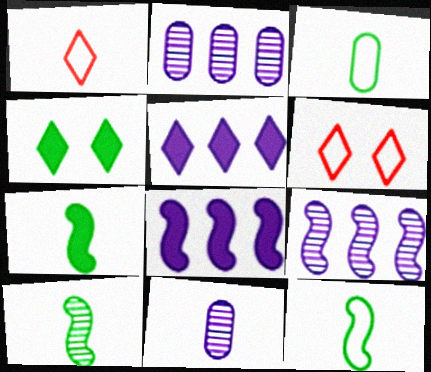[[1, 7, 11], 
[2, 6, 7], 
[7, 10, 12]]